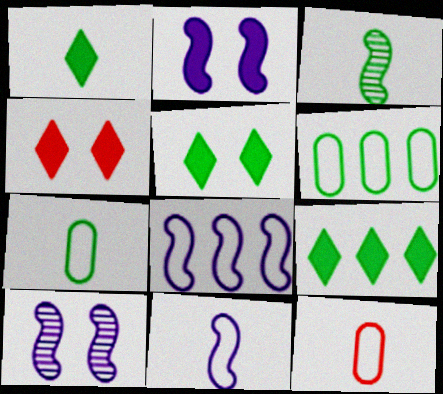[[1, 3, 7], 
[1, 5, 9], 
[3, 5, 6], 
[9, 10, 12]]